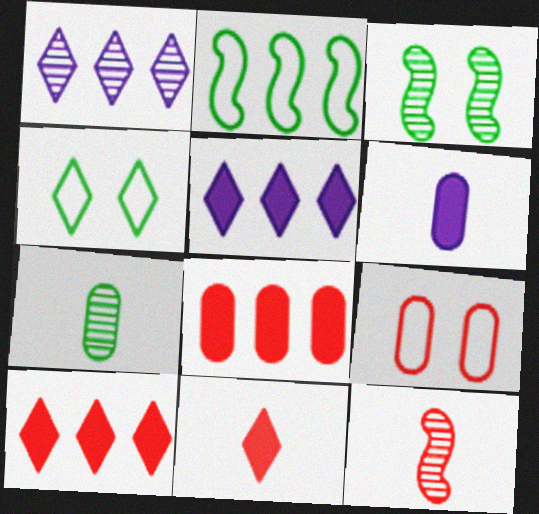[[1, 2, 8], 
[1, 4, 11], 
[9, 10, 12]]